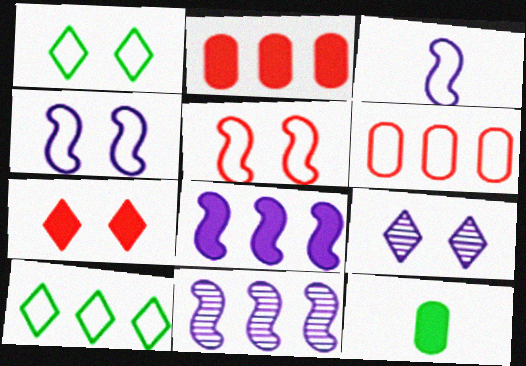[[1, 3, 6], 
[1, 7, 9], 
[2, 10, 11], 
[7, 8, 12]]